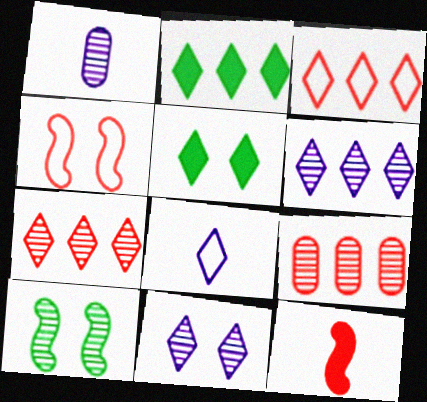[[1, 2, 4], 
[1, 7, 10], 
[2, 3, 6], 
[5, 7, 8]]